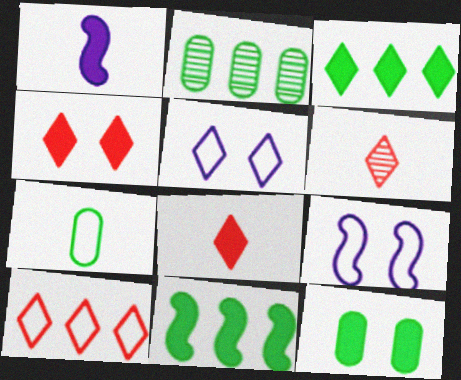[[1, 6, 7], 
[2, 7, 12], 
[2, 8, 9], 
[3, 5, 6], 
[4, 6, 10], 
[7, 9, 10]]